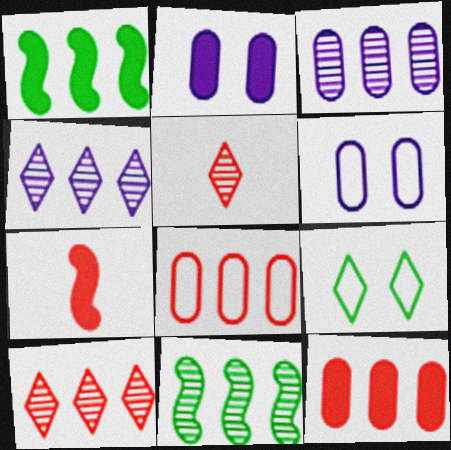[[1, 4, 8], 
[1, 5, 6], 
[3, 7, 9], 
[3, 10, 11]]